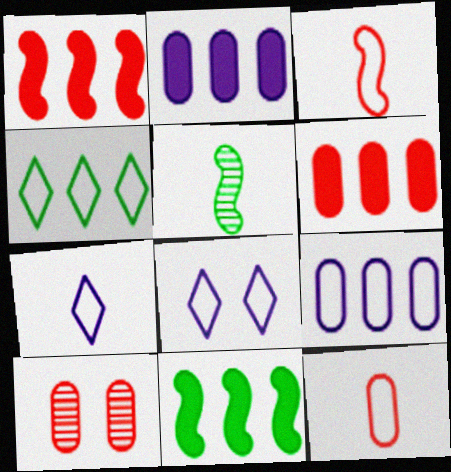[[5, 6, 8], 
[6, 10, 12], 
[7, 10, 11]]